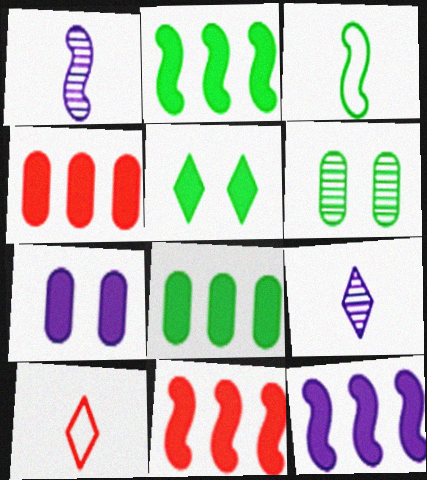[[2, 11, 12], 
[6, 10, 12]]